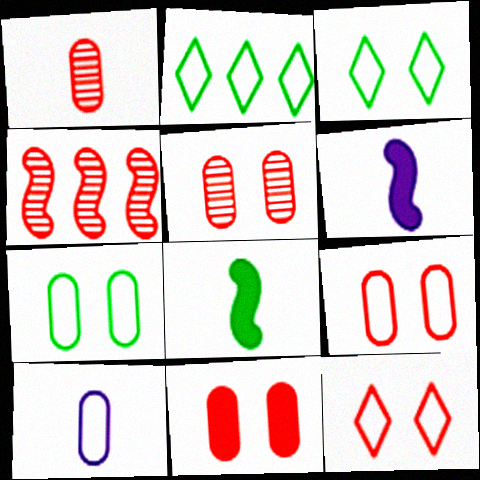[[2, 5, 6], 
[5, 9, 11]]